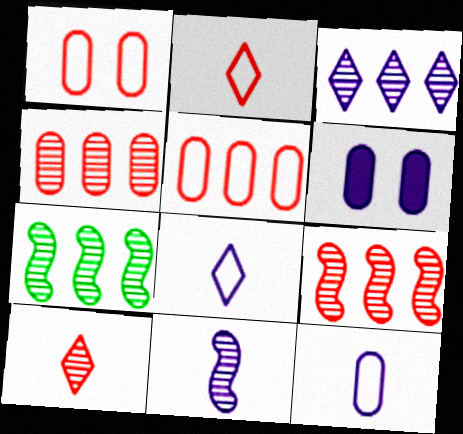[[2, 6, 7], 
[3, 4, 7]]